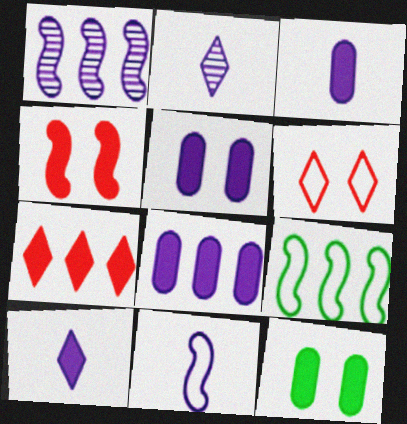[[2, 3, 11], 
[3, 5, 8]]